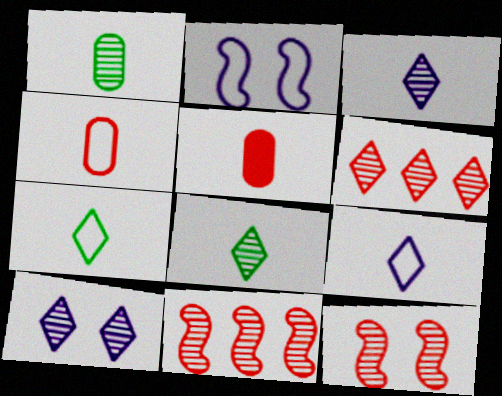[[1, 10, 11], 
[6, 8, 10]]